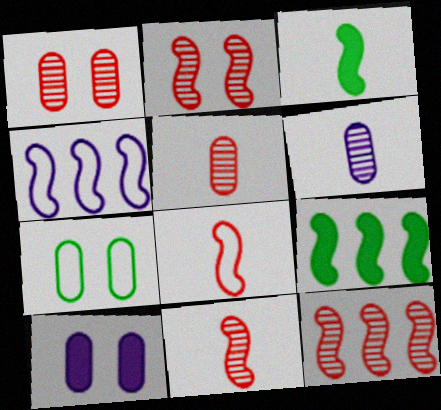[[1, 7, 10], 
[2, 3, 4], 
[2, 11, 12], 
[4, 9, 12]]